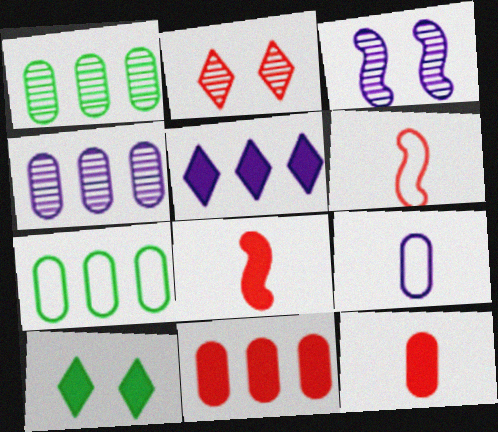[[2, 6, 11], 
[3, 5, 9], 
[4, 6, 10], 
[4, 7, 11]]